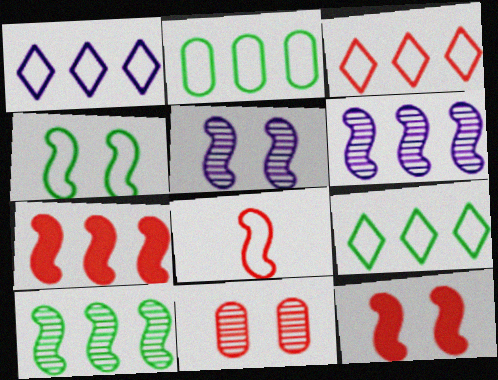[[1, 3, 9], 
[4, 5, 12]]